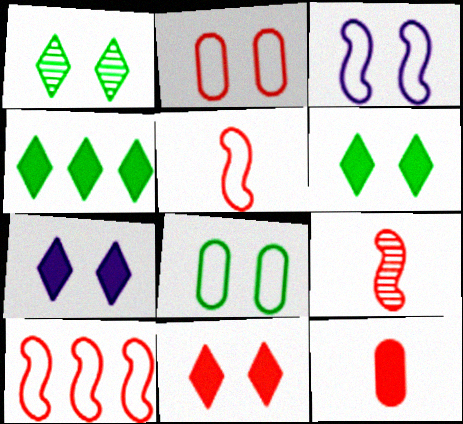[[6, 7, 11]]